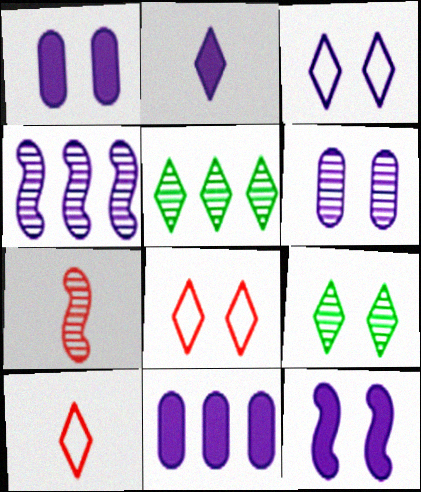[[2, 5, 8], 
[2, 11, 12], 
[3, 6, 12], 
[5, 6, 7]]